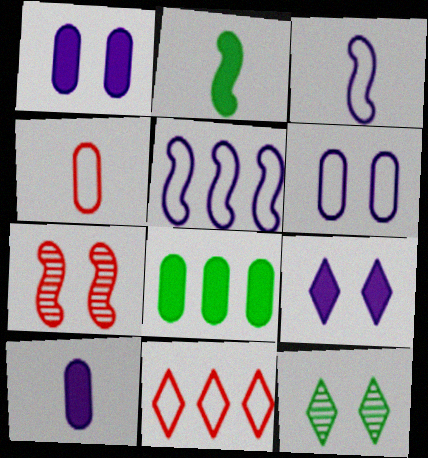[[2, 5, 7]]